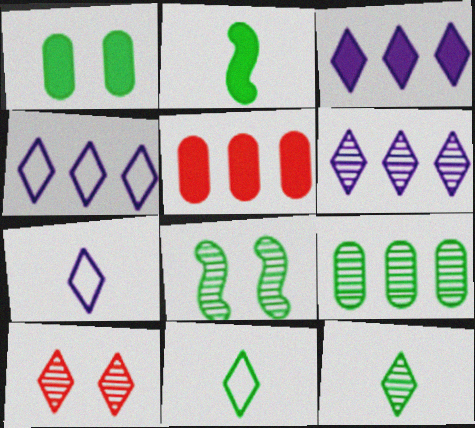[[3, 4, 6], 
[3, 10, 11], 
[5, 7, 8], 
[6, 10, 12], 
[8, 9, 12]]